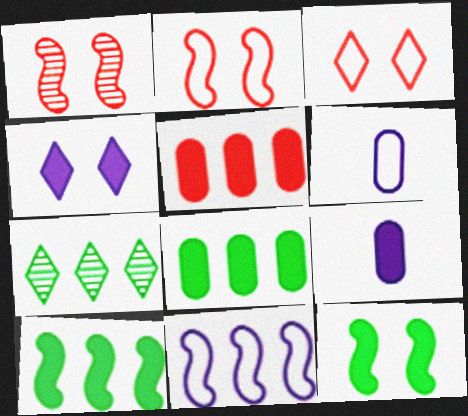[[2, 7, 9], 
[5, 7, 11]]